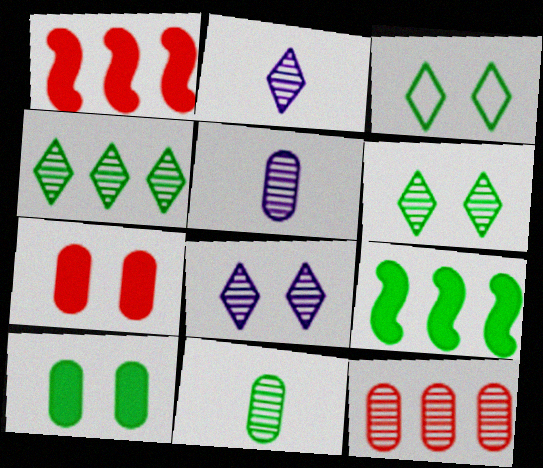[[1, 3, 5], 
[3, 9, 11]]